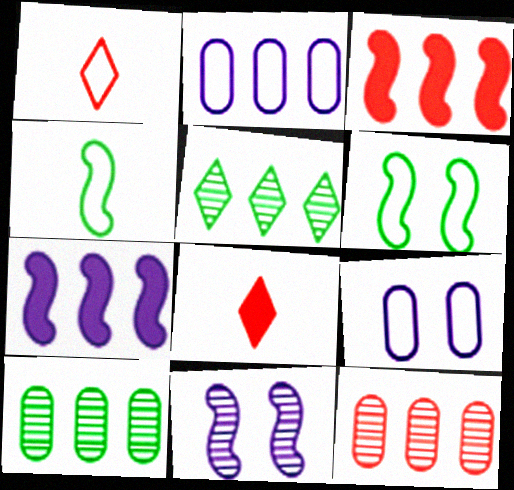[[1, 2, 6], 
[2, 3, 5], 
[3, 4, 11]]